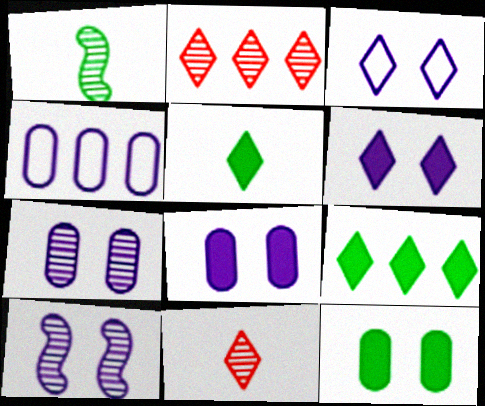[[1, 2, 7], 
[2, 3, 5], 
[3, 8, 10], 
[3, 9, 11]]